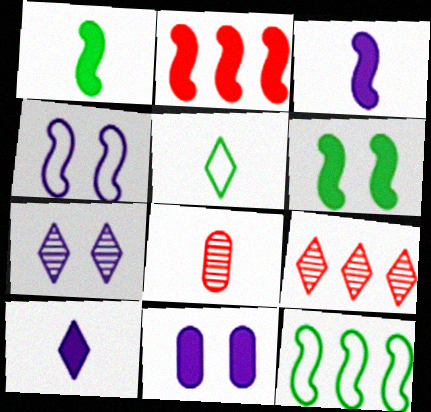[[2, 3, 6], 
[3, 5, 8], 
[4, 7, 11]]